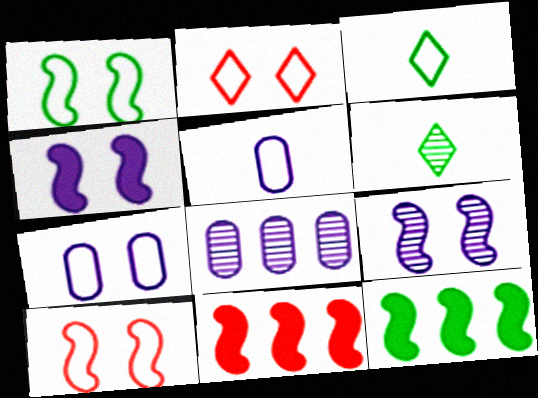[[1, 2, 7], 
[6, 7, 11]]